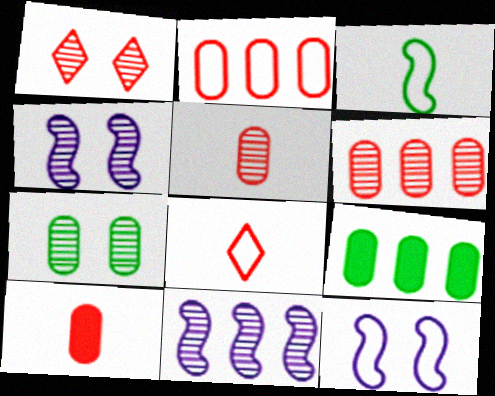[[1, 4, 7], 
[4, 8, 9]]